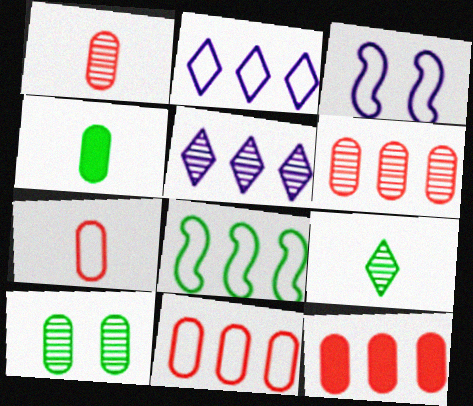[[2, 8, 11], 
[3, 9, 12], 
[5, 8, 12], 
[6, 11, 12]]